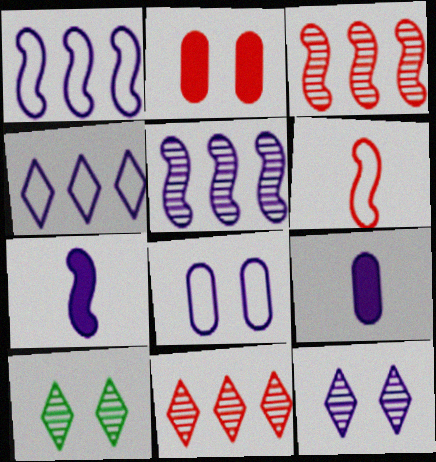[[1, 9, 12], 
[2, 6, 11]]